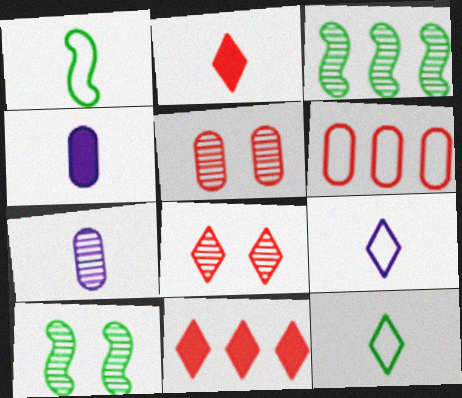[[1, 2, 7], 
[3, 7, 8]]